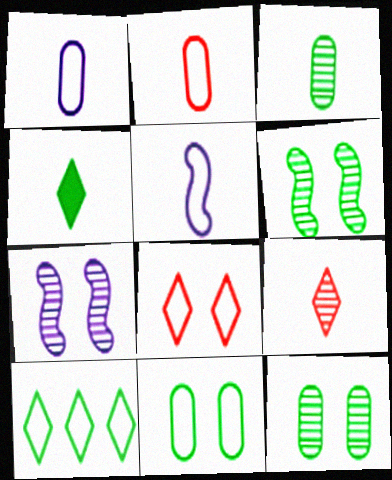[]